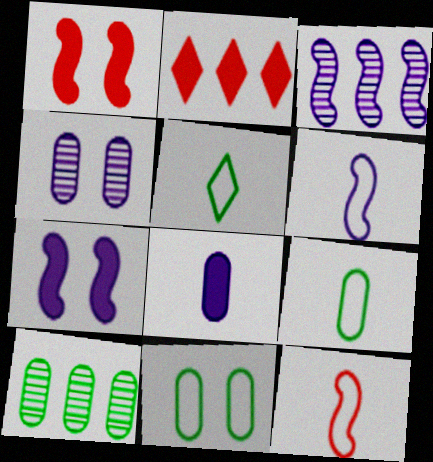[[3, 6, 7]]